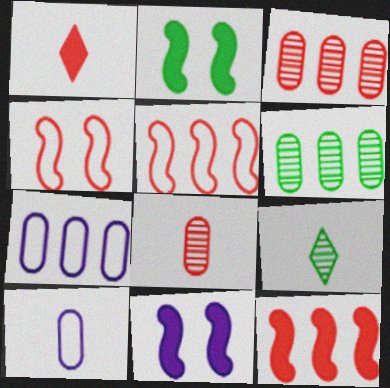[[1, 3, 4]]